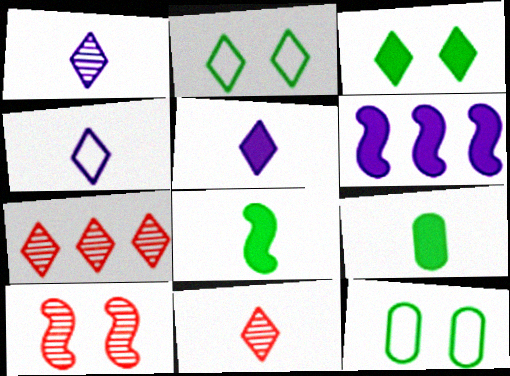[[1, 4, 5], 
[2, 5, 7], 
[3, 4, 7], 
[6, 11, 12]]